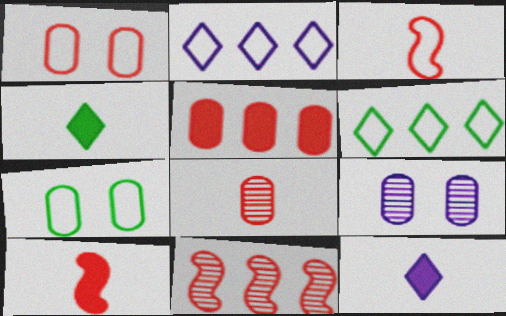[[1, 5, 8], 
[2, 3, 7], 
[6, 9, 10], 
[7, 11, 12]]